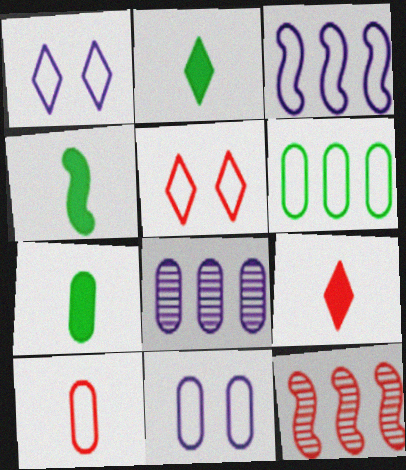[[1, 7, 12], 
[2, 4, 7], 
[2, 11, 12], 
[4, 5, 8], 
[6, 10, 11]]